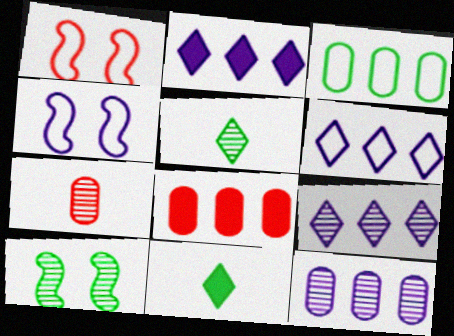[[1, 11, 12], 
[2, 6, 9], 
[3, 8, 12], 
[3, 10, 11], 
[4, 5, 8], 
[7, 9, 10]]